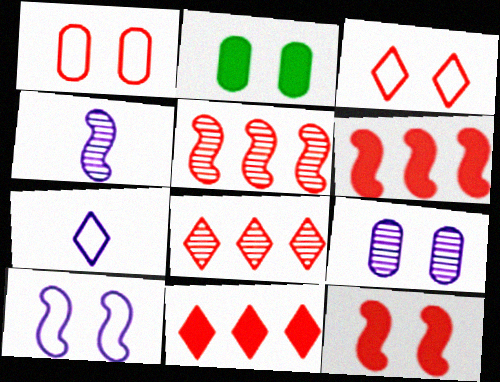[[1, 2, 9], 
[2, 5, 7]]